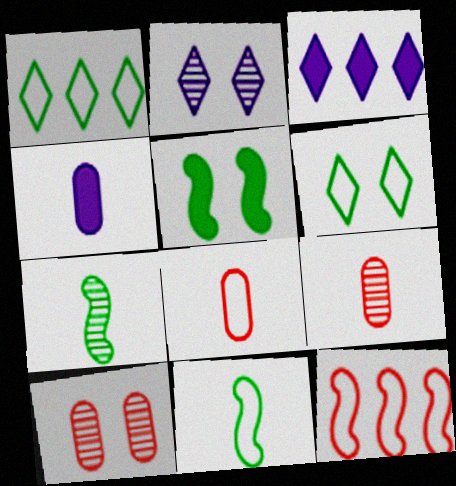[[3, 10, 11]]